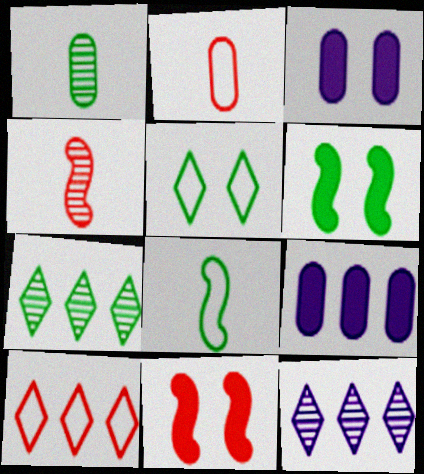[[2, 6, 12], 
[4, 5, 9]]